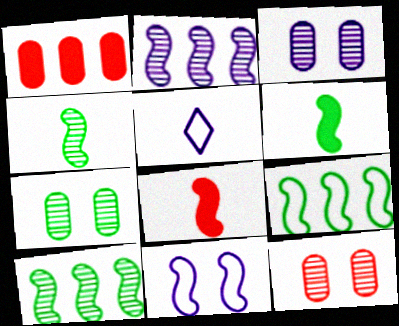[[3, 7, 12], 
[8, 10, 11]]